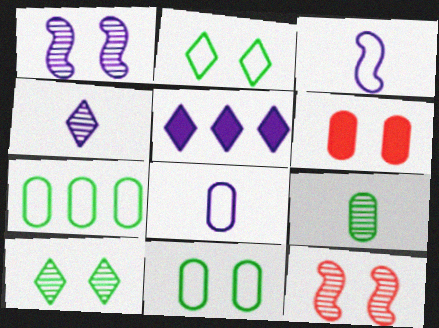[[1, 2, 6], 
[1, 5, 8]]